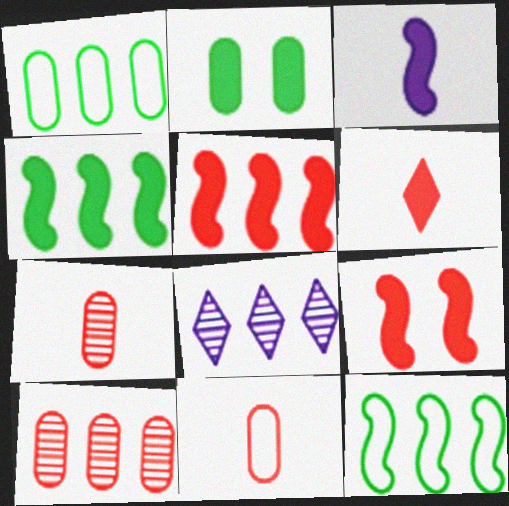[[1, 5, 8], 
[3, 4, 9]]